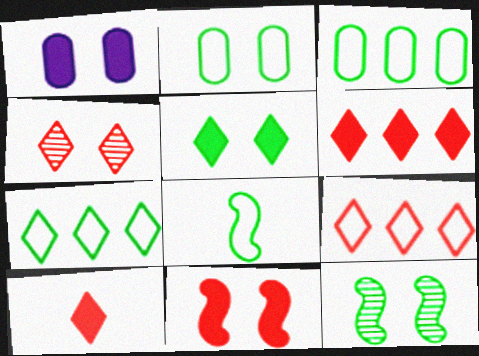[[1, 5, 11], 
[2, 5, 12], 
[2, 7, 8], 
[4, 9, 10]]